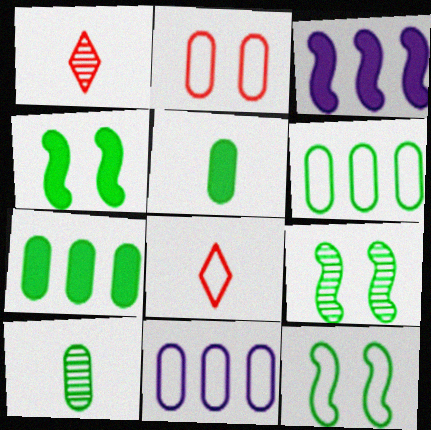[[1, 4, 11], 
[4, 9, 12], 
[8, 11, 12]]